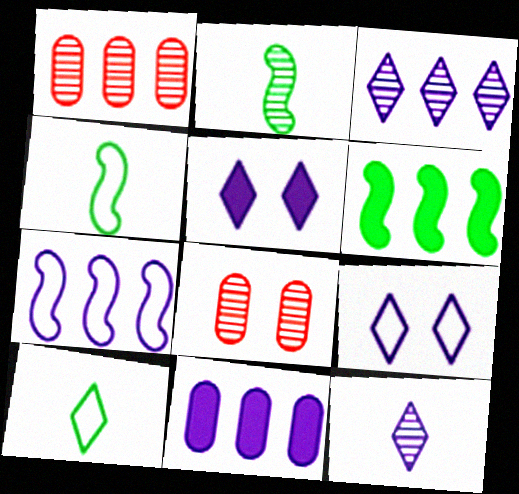[[1, 4, 5], 
[2, 3, 8], 
[3, 7, 11]]